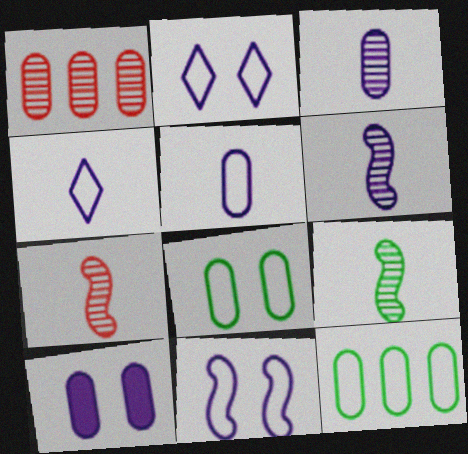[[6, 7, 9]]